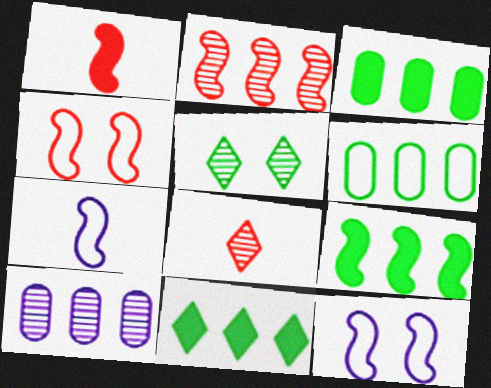[[1, 2, 4], 
[3, 8, 12], 
[3, 9, 11]]